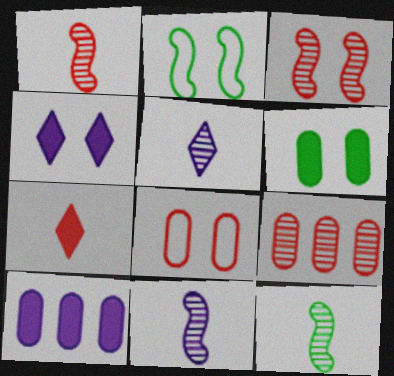[[1, 11, 12]]